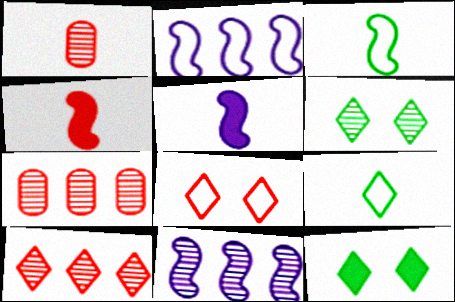[[1, 2, 12], 
[1, 5, 9], 
[1, 6, 11], 
[4, 7, 8]]